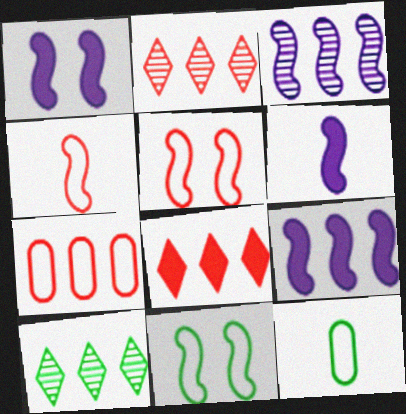[[1, 2, 12], 
[1, 6, 9], 
[7, 9, 10]]